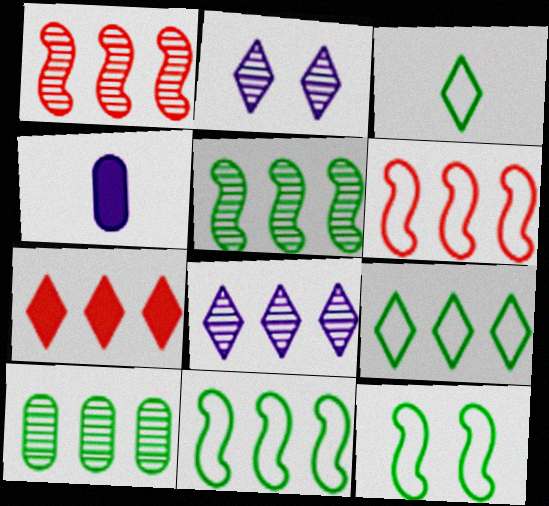[[1, 8, 10], 
[2, 3, 7], 
[7, 8, 9]]